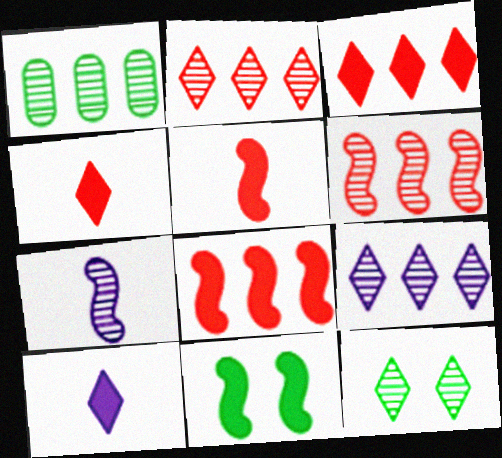[[1, 6, 9]]